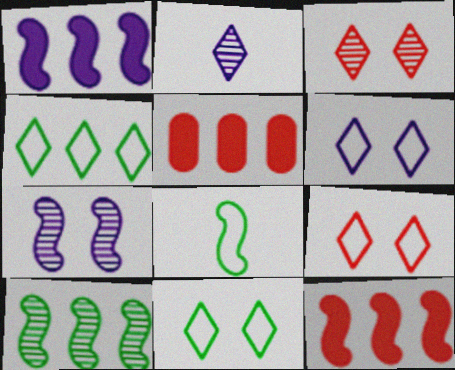[[6, 9, 11], 
[7, 8, 12]]